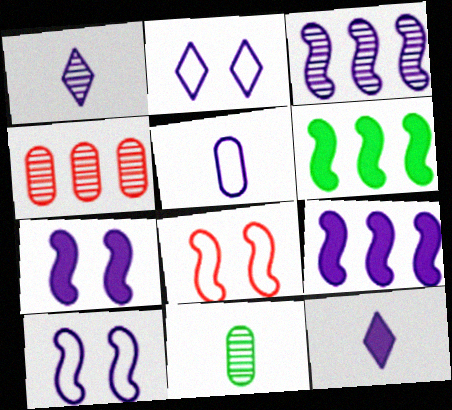[]